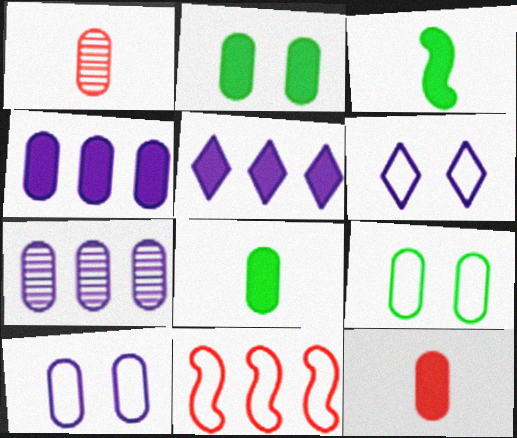[[1, 4, 9], 
[2, 4, 12], 
[7, 9, 12]]